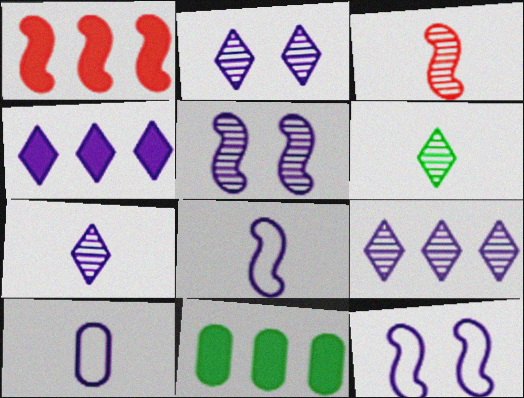[[1, 4, 11], 
[2, 7, 9], 
[4, 5, 10]]